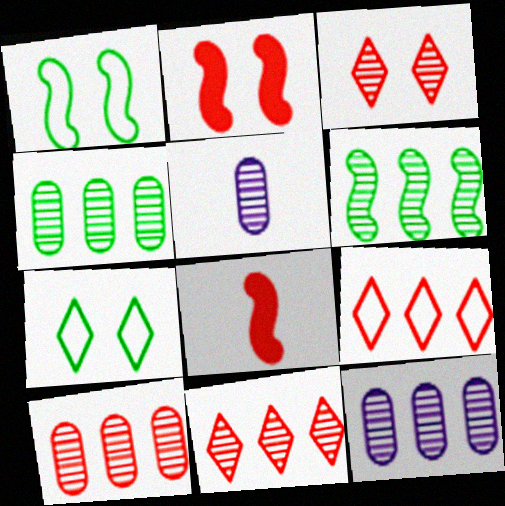[[3, 5, 6], 
[4, 10, 12], 
[6, 11, 12], 
[7, 8, 12]]